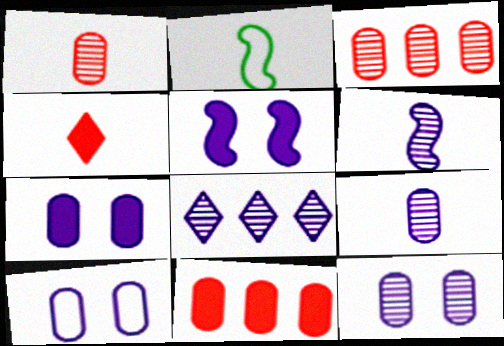[[2, 4, 9], 
[6, 8, 12], 
[7, 10, 12]]